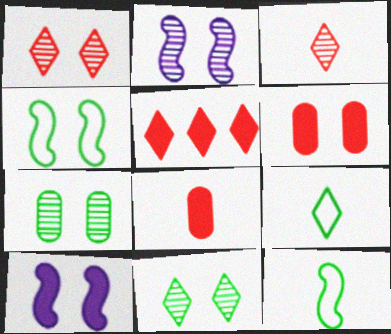[[1, 2, 7]]